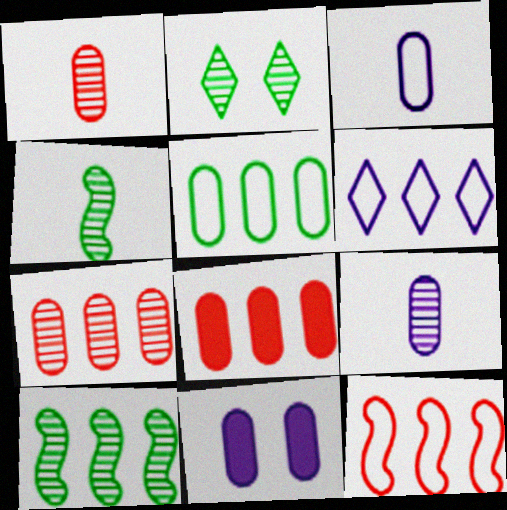[[1, 5, 11], 
[5, 6, 12], 
[6, 8, 10]]